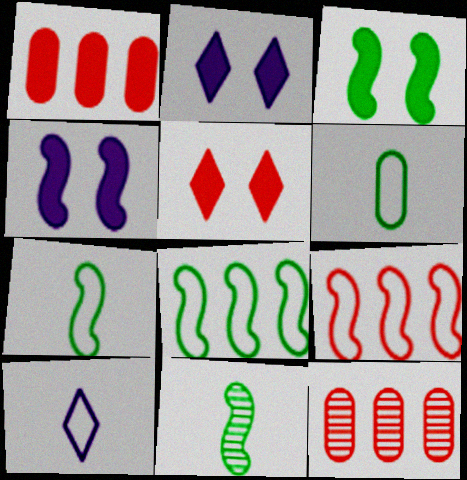[[2, 7, 12], 
[3, 8, 11], 
[3, 10, 12], 
[4, 9, 11]]